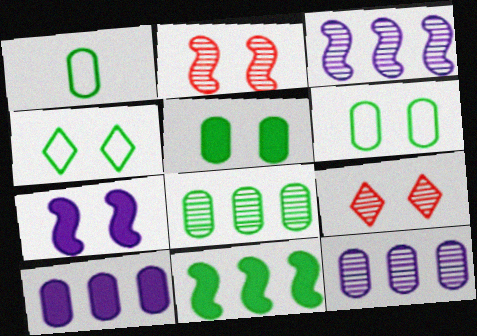[[1, 5, 8], 
[6, 7, 9]]